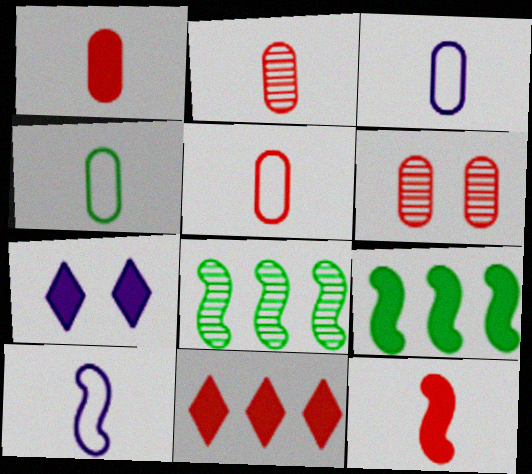[[1, 2, 5], 
[1, 7, 9], 
[3, 4, 5], 
[5, 7, 8]]